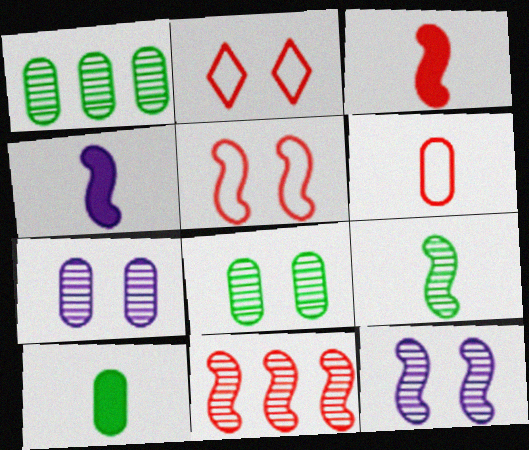[[1, 2, 4], 
[3, 5, 11], 
[9, 11, 12]]